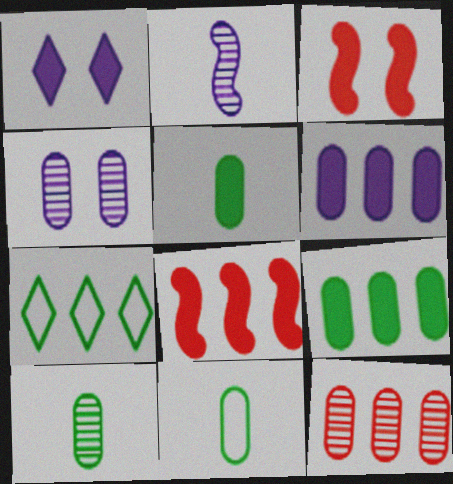[[1, 5, 8], 
[4, 10, 12], 
[5, 10, 11]]